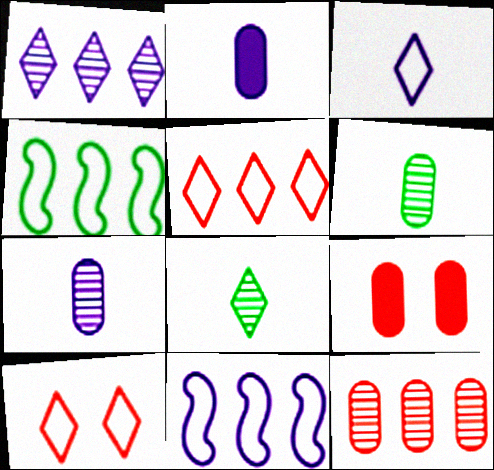[[8, 9, 11]]